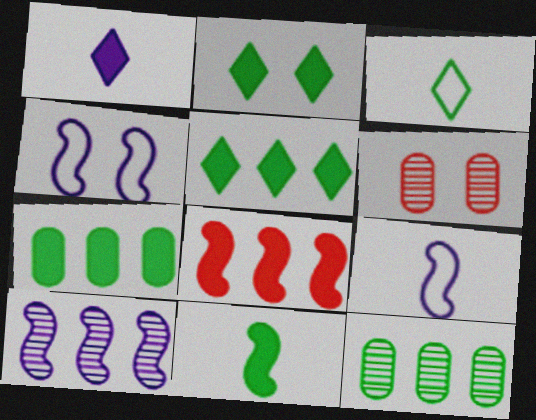[[2, 4, 6], 
[2, 7, 11], 
[5, 6, 9]]